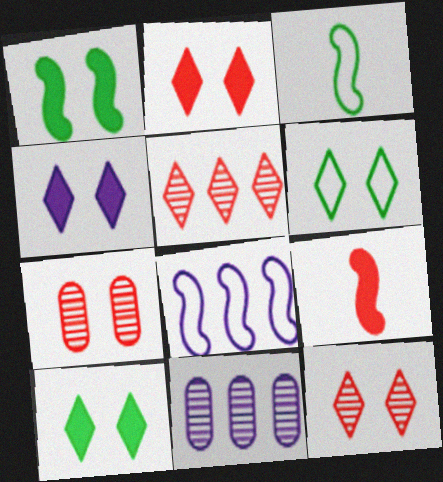[[2, 3, 11], 
[2, 4, 10], 
[4, 6, 12], 
[6, 9, 11]]